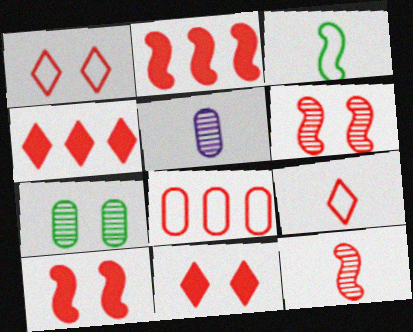[[8, 11, 12]]